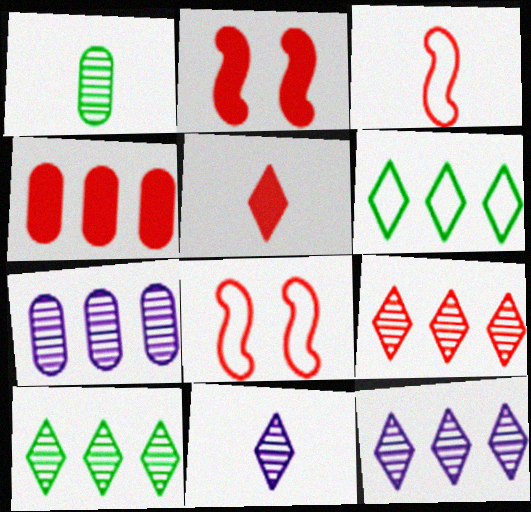[[2, 4, 5], 
[9, 10, 12]]